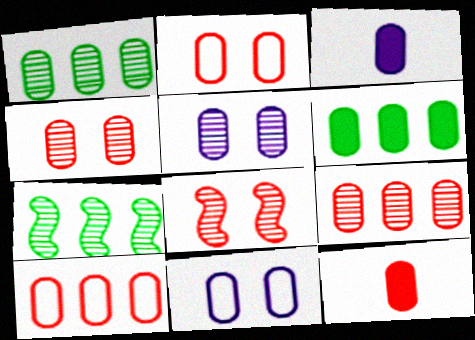[[1, 2, 3], 
[1, 11, 12], 
[2, 9, 12], 
[4, 10, 12]]